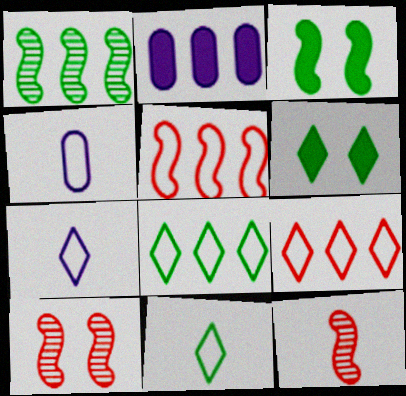[[1, 2, 9], 
[2, 10, 11]]